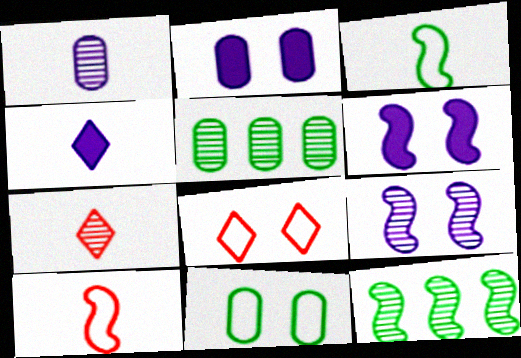[[5, 7, 9], 
[6, 10, 12]]